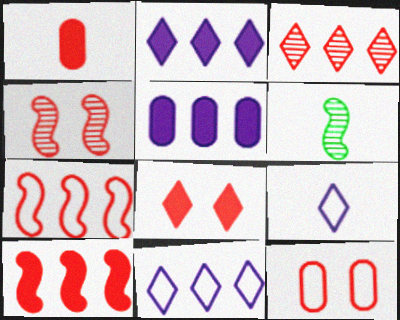[[1, 6, 9], 
[1, 8, 10], 
[2, 6, 12], 
[4, 8, 12]]